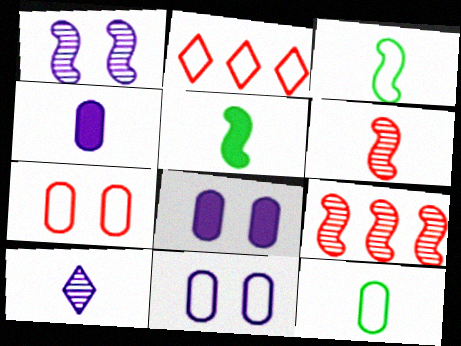[[2, 3, 11]]